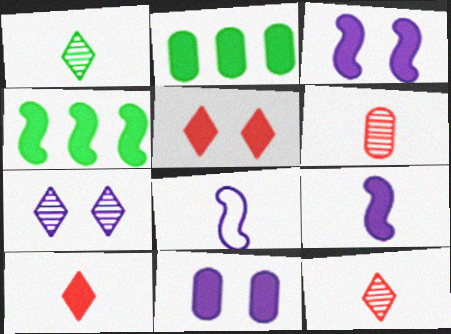[[2, 3, 10], 
[2, 5, 9], 
[4, 10, 11]]